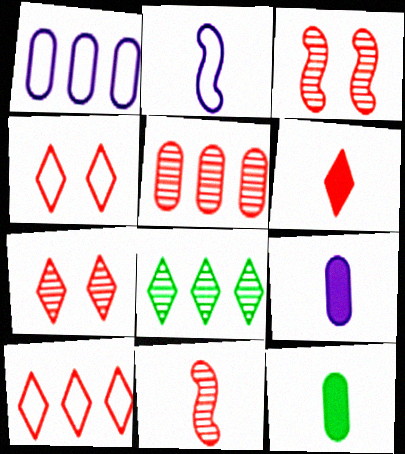[[5, 7, 11], 
[6, 7, 10]]